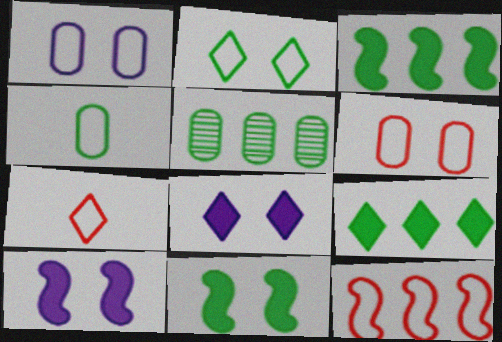[[5, 7, 10], 
[6, 7, 12]]